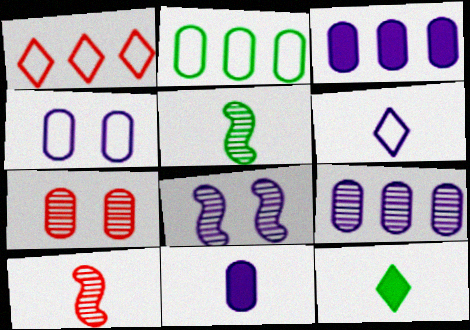[[2, 7, 11], 
[3, 6, 8], 
[4, 9, 11]]